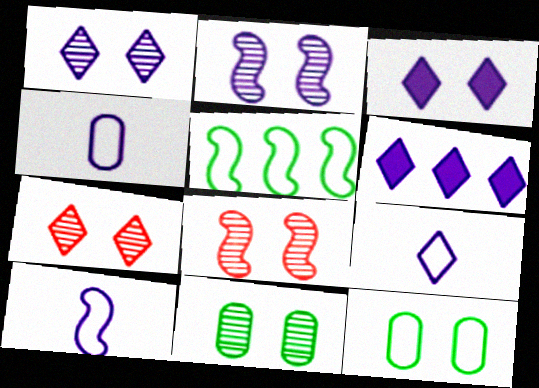[[1, 6, 9], 
[1, 8, 11], 
[2, 4, 6], 
[2, 7, 11], 
[3, 8, 12], 
[4, 9, 10]]